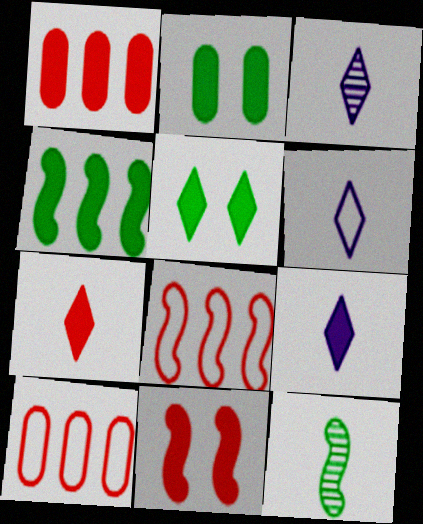[[1, 7, 11], 
[2, 3, 8], 
[3, 6, 9]]